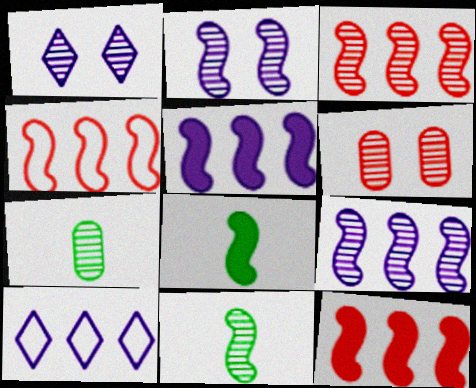[[1, 3, 7], 
[2, 3, 11], 
[2, 4, 8], 
[3, 4, 12], 
[6, 8, 10]]